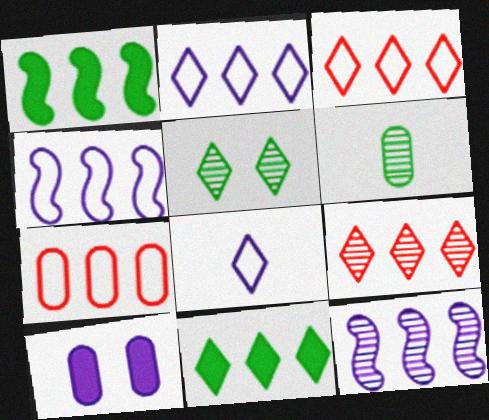[[2, 9, 11], 
[6, 7, 10], 
[7, 11, 12], 
[8, 10, 12]]